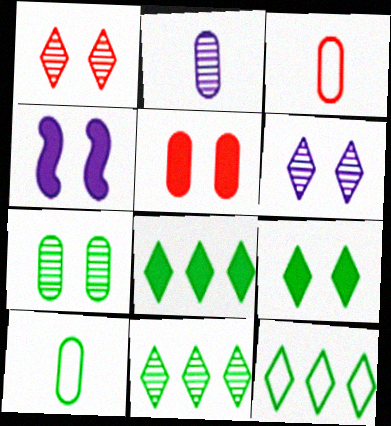[[3, 4, 11], 
[4, 5, 9], 
[8, 11, 12]]